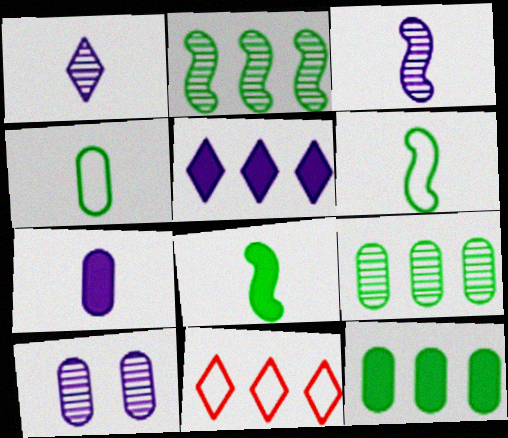[[8, 10, 11]]